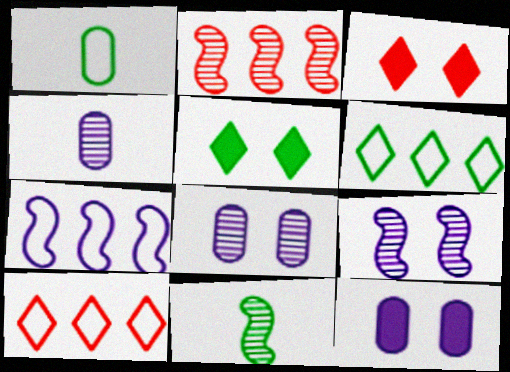[[2, 9, 11], 
[10, 11, 12]]